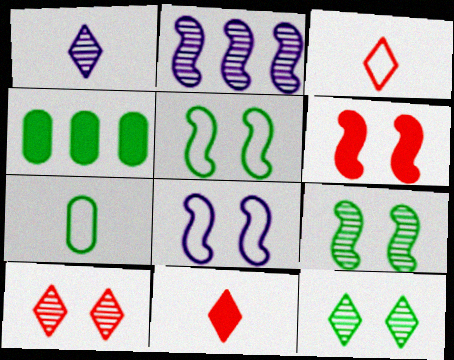[[6, 8, 9]]